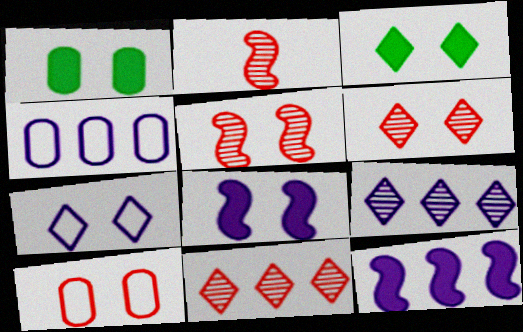[[1, 5, 7], 
[2, 3, 4], 
[3, 6, 7], 
[4, 9, 12]]